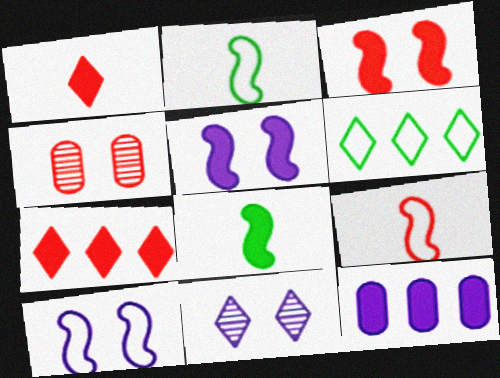[[1, 6, 11], 
[4, 7, 9]]